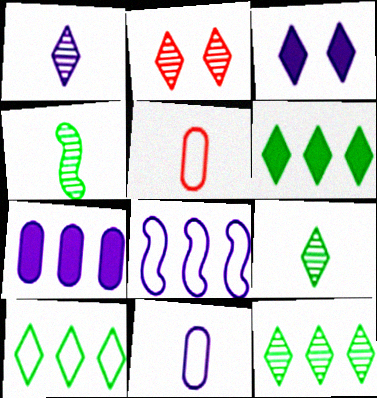[[1, 2, 12], 
[6, 10, 12]]